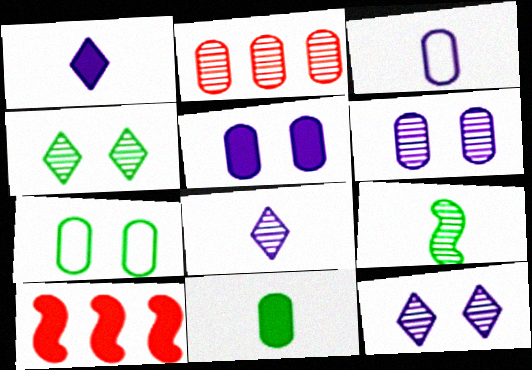[[2, 9, 12], 
[3, 4, 10], 
[7, 8, 10]]